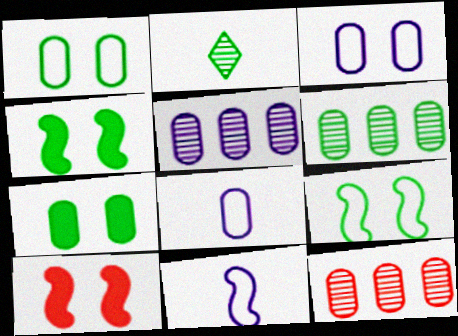[[5, 6, 12], 
[7, 8, 12]]